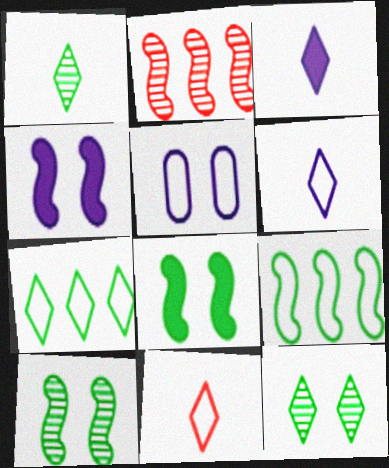[[1, 3, 11], 
[5, 9, 11]]